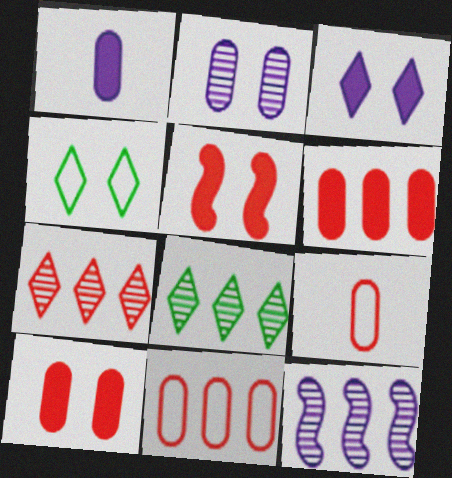[[2, 4, 5], 
[5, 7, 9]]